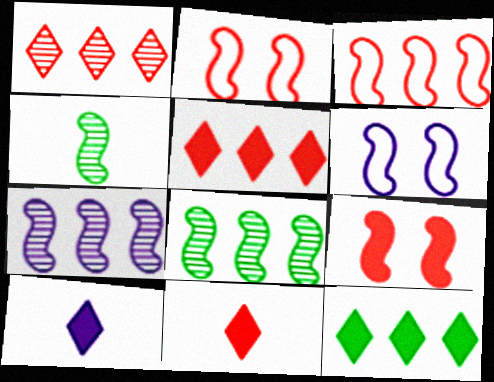[]